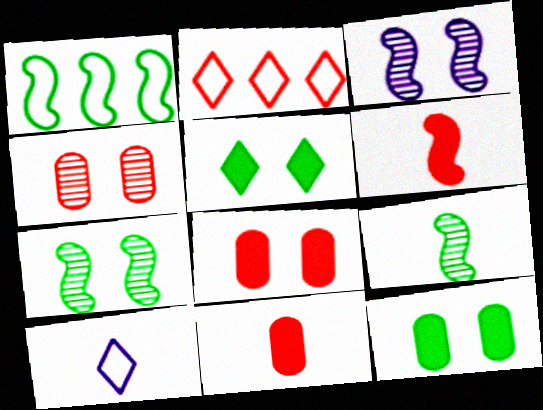[[1, 3, 6], 
[2, 4, 6], 
[9, 10, 11]]